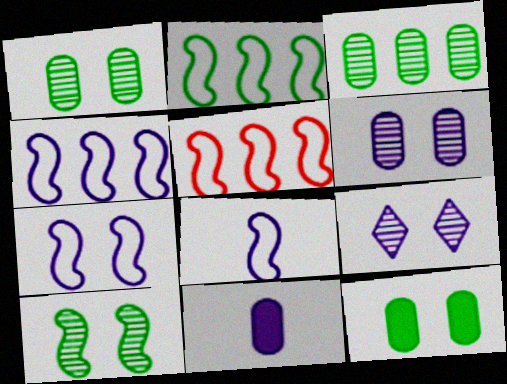[[2, 4, 5], 
[4, 7, 8], 
[4, 9, 11]]